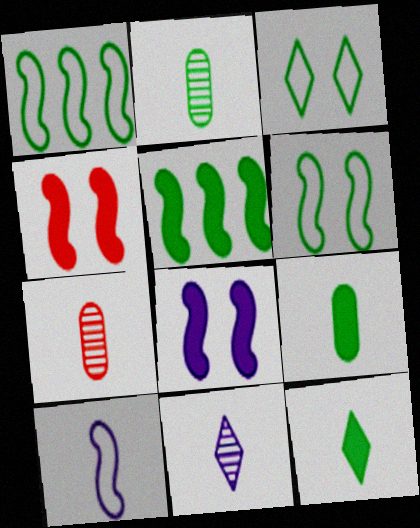[[2, 3, 5], 
[7, 10, 12]]